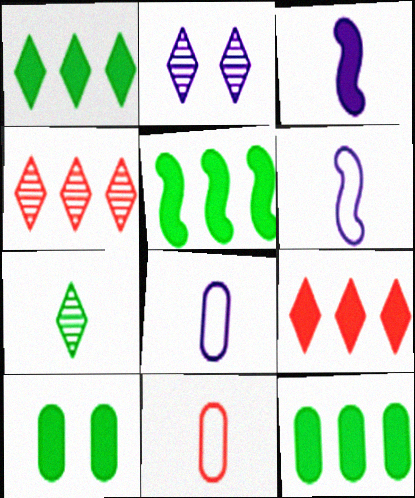[[1, 5, 12], 
[2, 4, 7], 
[2, 5, 11], 
[3, 7, 11], 
[3, 9, 10], 
[4, 6, 10]]